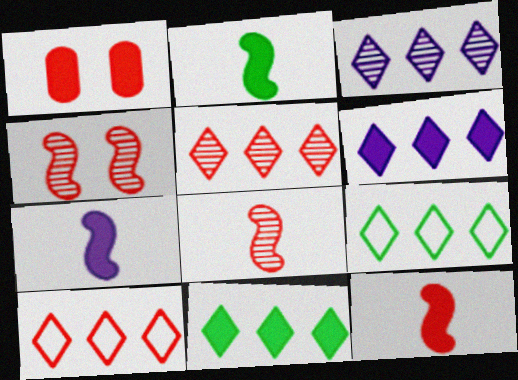[[1, 2, 6], 
[1, 7, 11], 
[1, 8, 10], 
[2, 7, 12], 
[3, 10, 11], 
[5, 6, 9]]